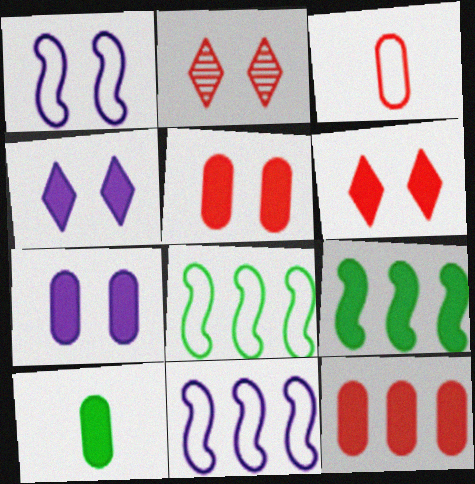[[2, 10, 11], 
[7, 10, 12]]